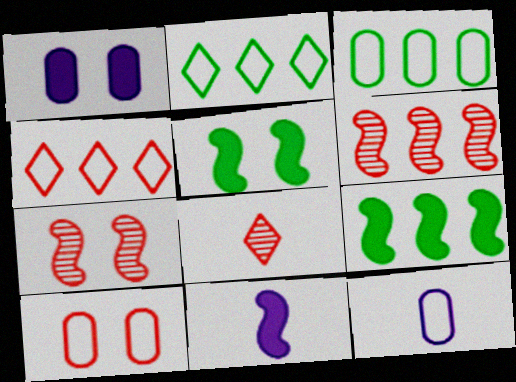[[3, 10, 12]]